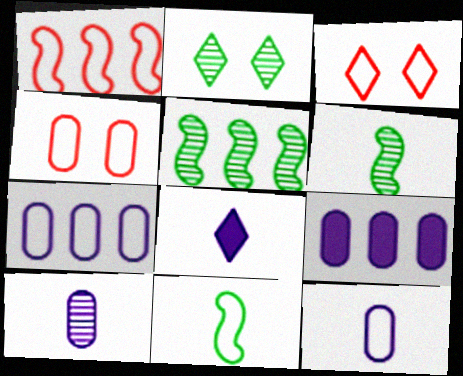[[3, 6, 9], 
[3, 7, 11], 
[4, 5, 8]]